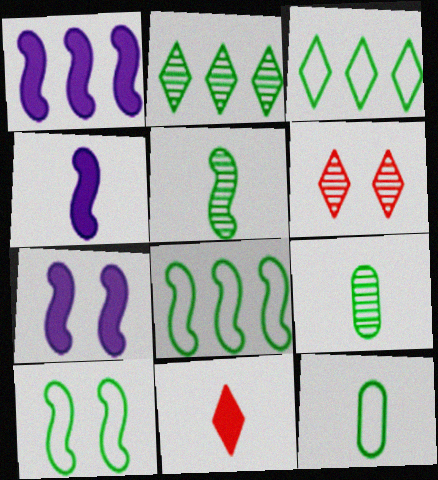[[1, 4, 7], 
[1, 6, 12], 
[3, 10, 12]]